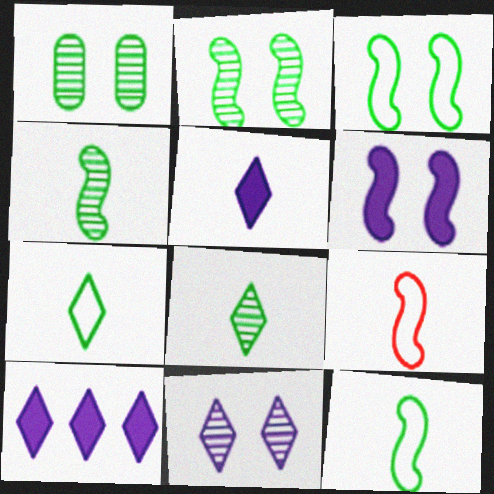[[1, 9, 10]]